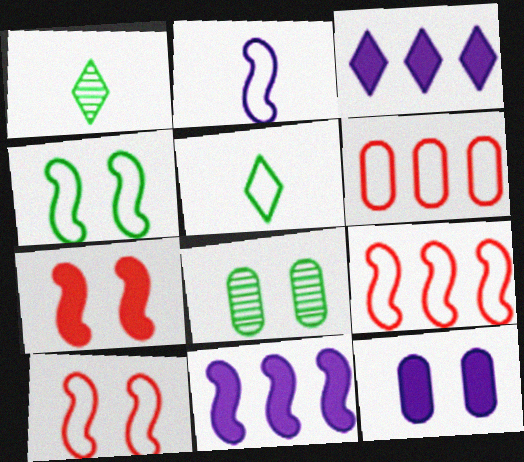[[1, 9, 12], 
[2, 4, 9]]